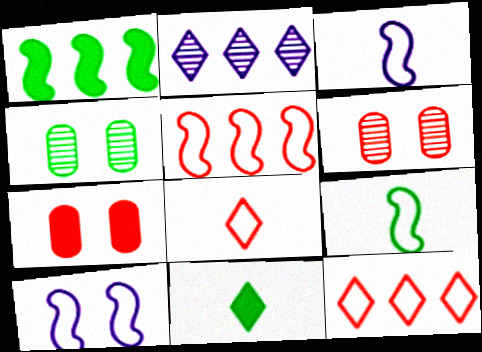[[2, 7, 9], 
[5, 9, 10]]